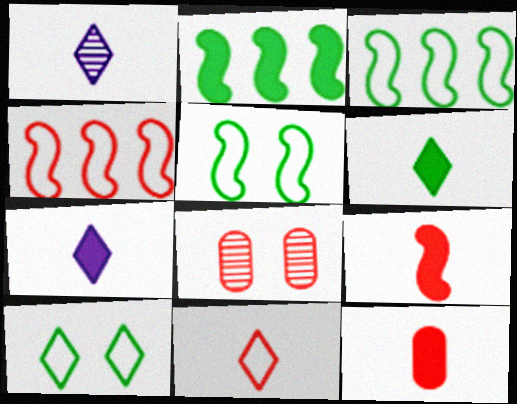[[1, 6, 11], 
[3, 7, 8]]